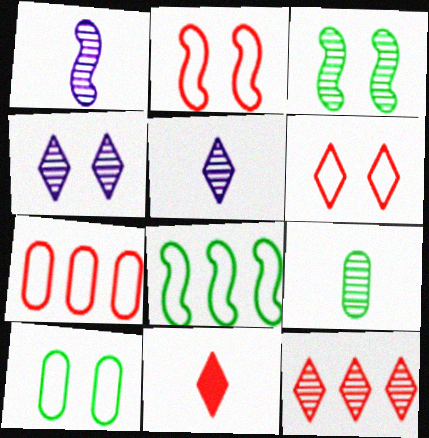[[6, 11, 12]]